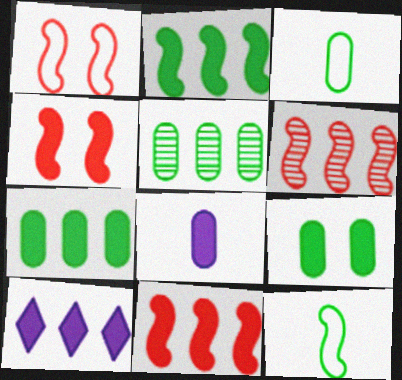[[3, 5, 9], 
[7, 10, 11]]